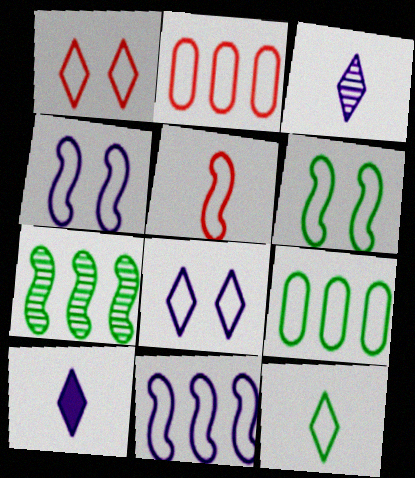[[1, 2, 5], 
[2, 4, 12], 
[5, 6, 11], 
[5, 8, 9], 
[6, 9, 12]]